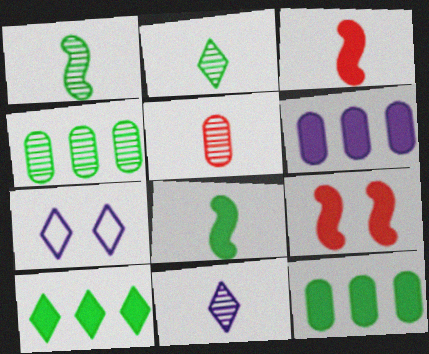[[1, 5, 11], 
[3, 4, 7]]